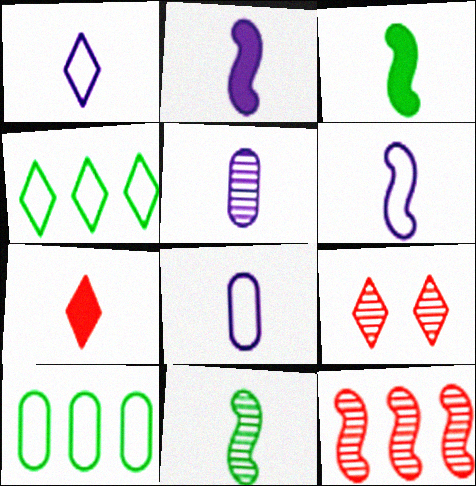[[1, 2, 5], 
[1, 6, 8], 
[2, 9, 10], 
[7, 8, 11]]